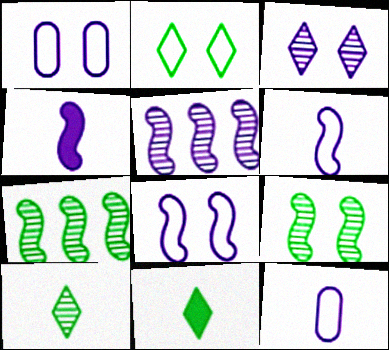[[4, 5, 8]]